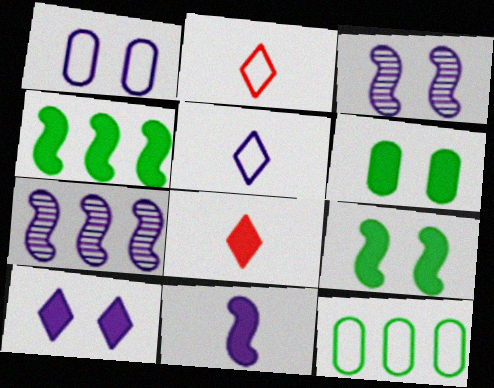[[1, 3, 10], 
[2, 6, 7], 
[3, 8, 12]]